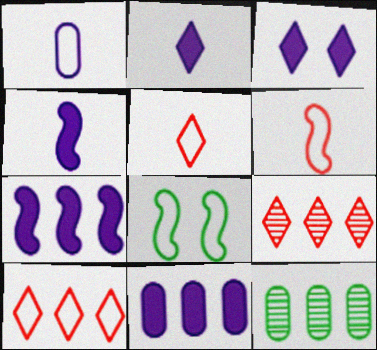[[1, 8, 10], 
[3, 4, 11], 
[3, 6, 12], 
[7, 10, 12]]